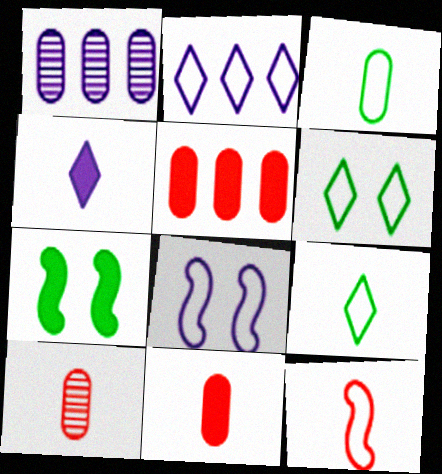[[1, 4, 8], 
[2, 7, 10], 
[4, 5, 7]]